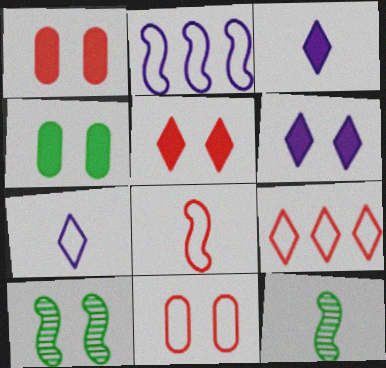[[6, 10, 11], 
[8, 9, 11]]